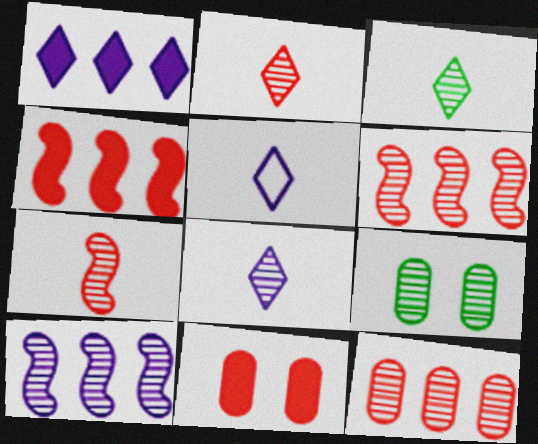[[2, 3, 8], 
[2, 9, 10], 
[4, 5, 9], 
[6, 8, 9]]